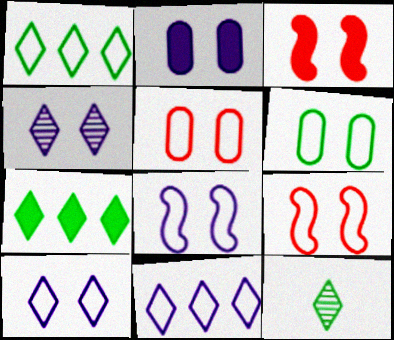[[2, 4, 8], 
[3, 4, 6], 
[6, 9, 10]]